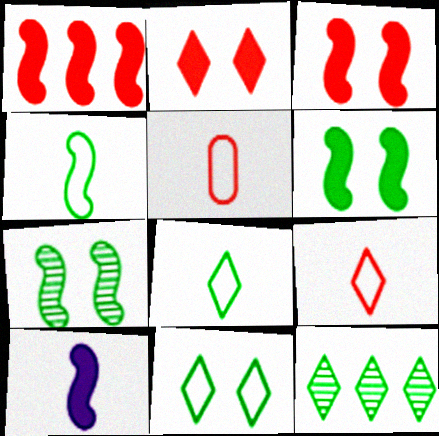[[1, 6, 10]]